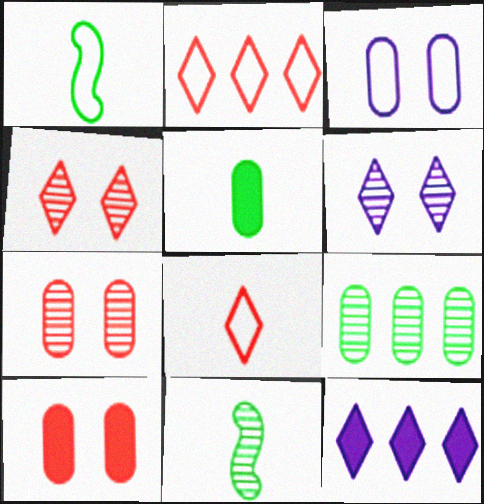[[1, 2, 3], 
[1, 7, 12]]